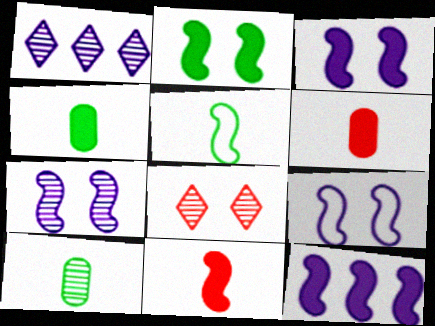[[2, 11, 12], 
[3, 7, 9]]